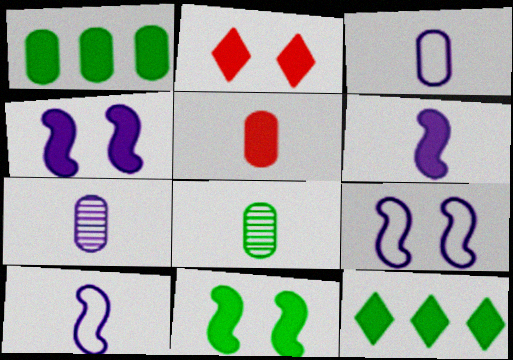[[1, 2, 6], 
[3, 5, 8], 
[4, 5, 12]]